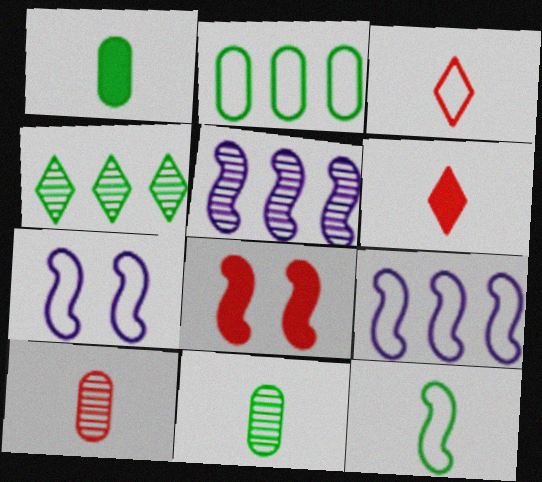[[2, 3, 7], 
[5, 8, 12]]